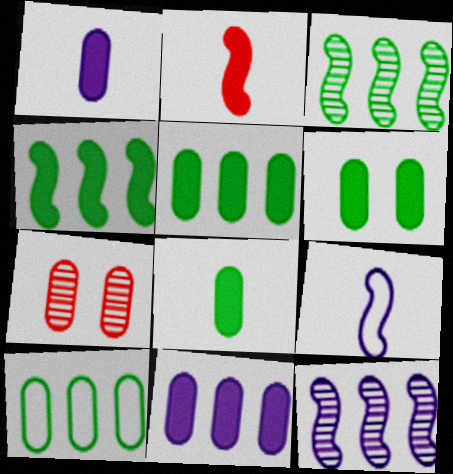[[1, 7, 10], 
[5, 6, 8]]